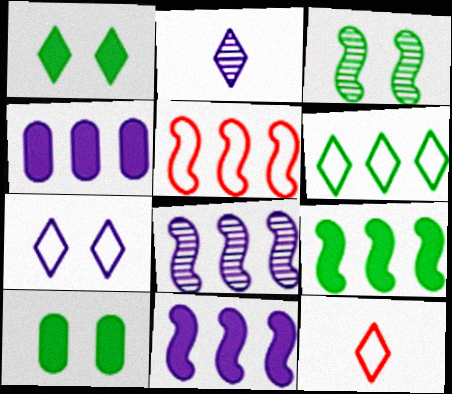[[2, 5, 10], 
[3, 4, 12], 
[5, 8, 9], 
[6, 7, 12], 
[8, 10, 12]]